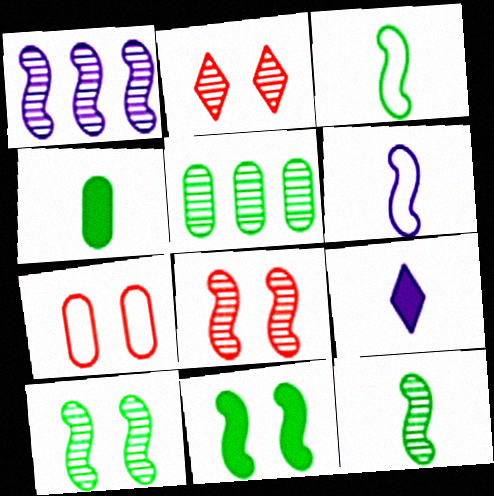[[1, 8, 12]]